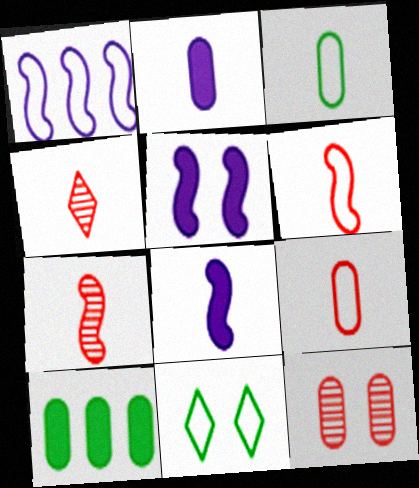[[1, 9, 11], 
[3, 4, 8], 
[5, 11, 12]]